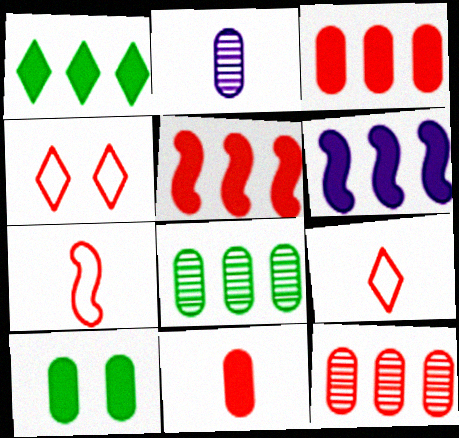[[1, 3, 6]]